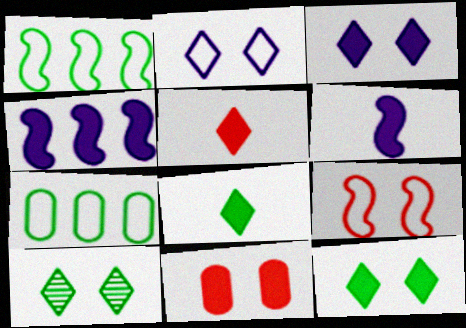[[4, 8, 11]]